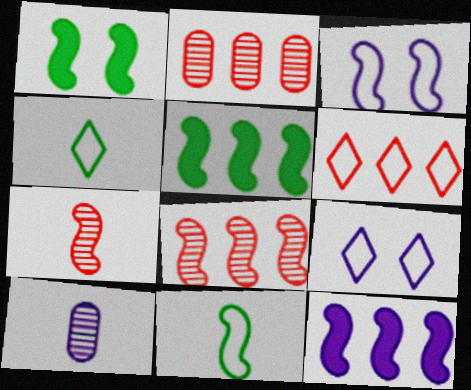[[1, 6, 10], 
[3, 5, 7], 
[4, 6, 9], 
[9, 10, 12]]